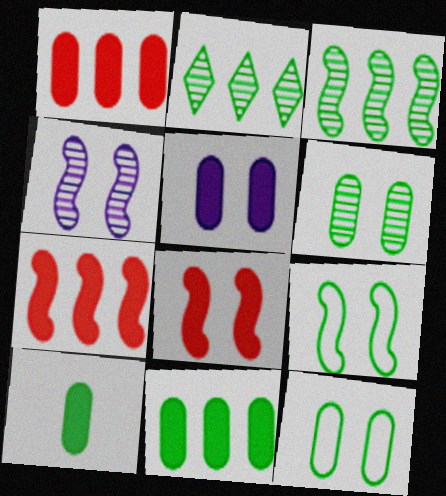[[1, 5, 10], 
[2, 9, 10], 
[4, 8, 9]]